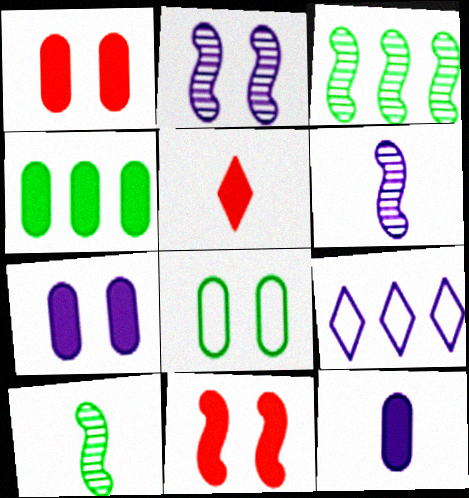[[1, 4, 12], 
[1, 9, 10], 
[2, 9, 12], 
[6, 7, 9]]